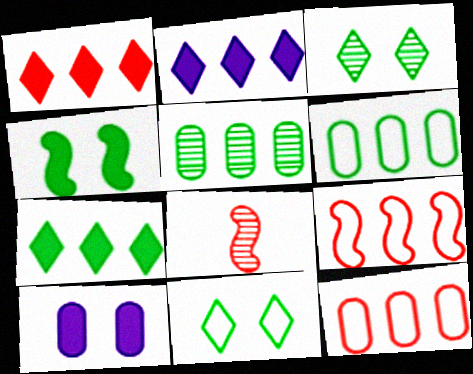[[1, 2, 7], 
[2, 5, 9]]